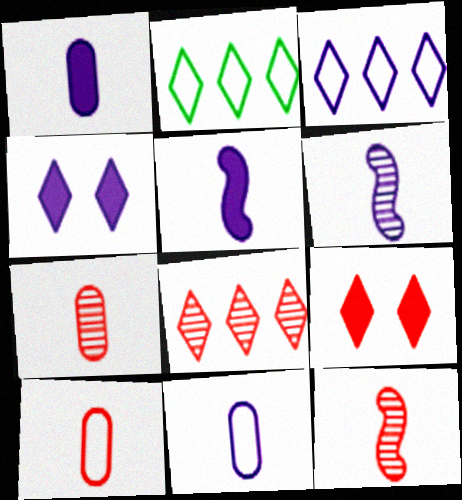[]